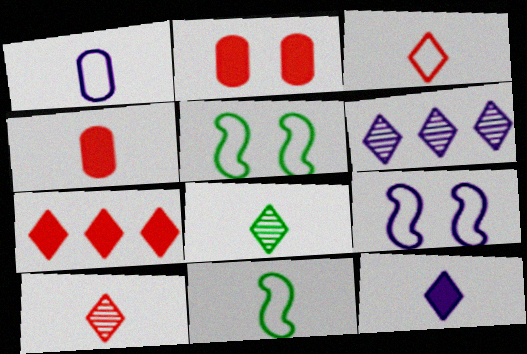[[1, 3, 11], 
[2, 6, 11], 
[3, 8, 12], 
[4, 5, 6]]